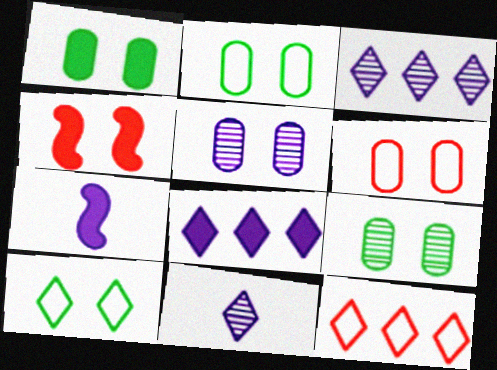[[1, 2, 9], 
[1, 5, 6], 
[4, 5, 10], 
[7, 9, 12]]